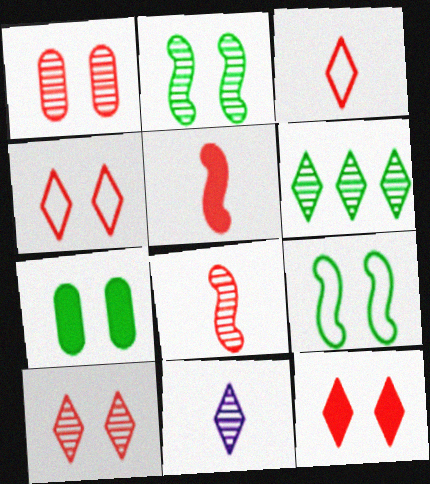[[4, 10, 12], 
[6, 10, 11]]